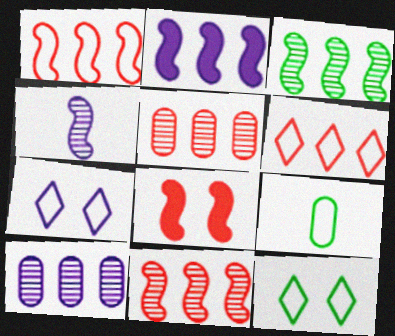[[1, 2, 3], 
[1, 7, 9]]